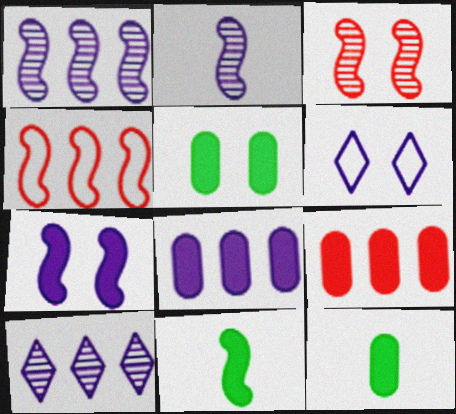[[2, 6, 8], 
[3, 5, 6]]